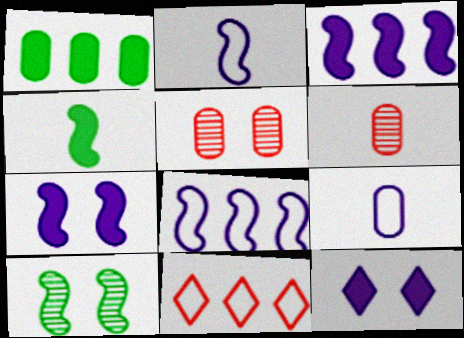[[1, 5, 9]]